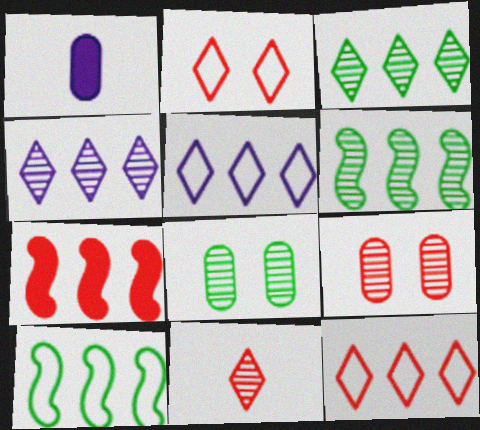[[1, 2, 6]]